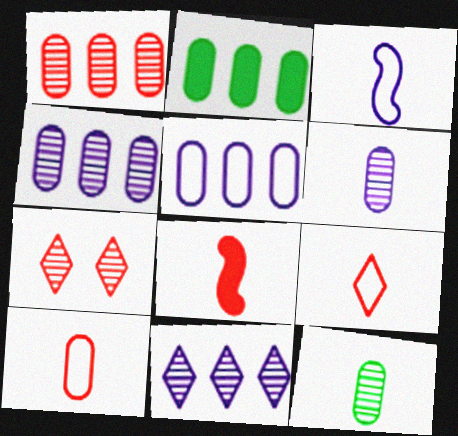[[1, 2, 5], 
[2, 3, 7]]